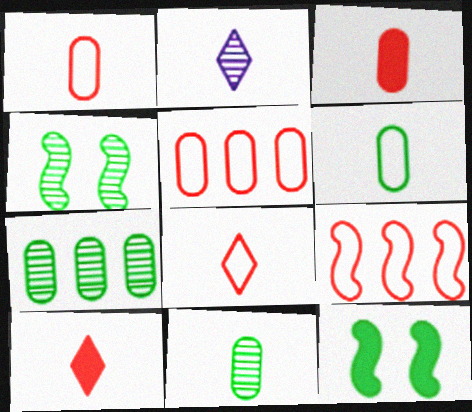[[2, 5, 12]]